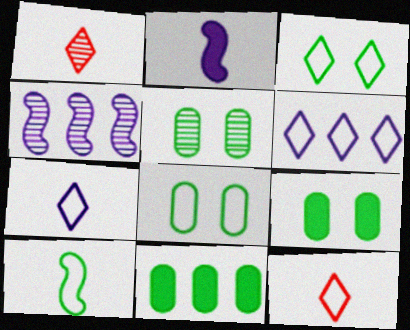[[1, 4, 5], 
[3, 6, 12], 
[4, 9, 12], 
[5, 8, 9]]